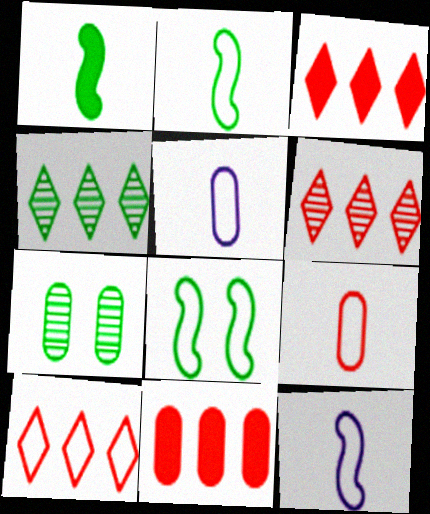[[3, 6, 10], 
[3, 7, 12], 
[5, 7, 11], 
[5, 8, 10]]